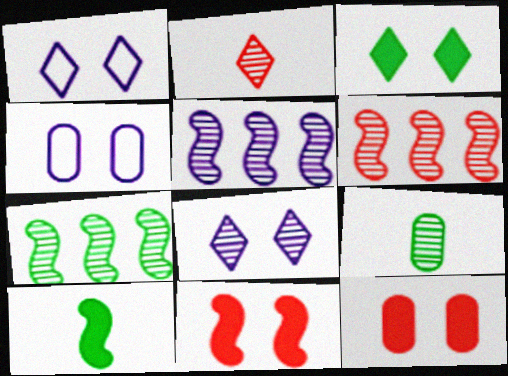[[5, 6, 7], 
[6, 8, 9]]